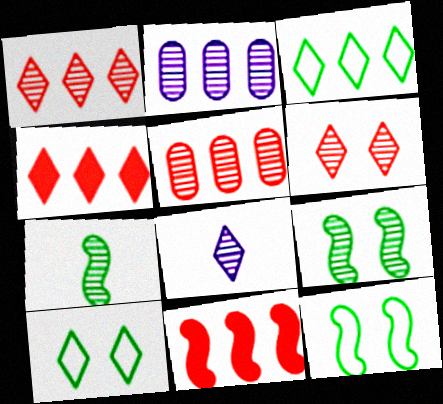[[2, 3, 11], 
[2, 6, 7], 
[4, 8, 10], 
[5, 8, 9]]